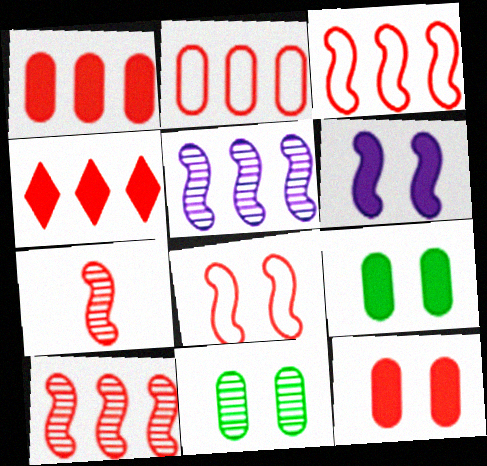[[2, 4, 10]]